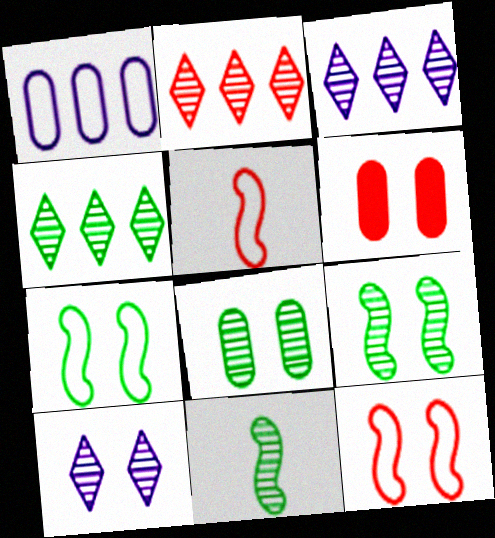[[2, 3, 4], 
[2, 5, 6], 
[4, 8, 11], 
[6, 7, 10]]